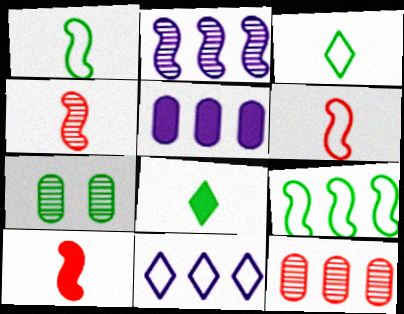[[2, 5, 11], 
[4, 6, 10], 
[7, 8, 9], 
[7, 10, 11]]